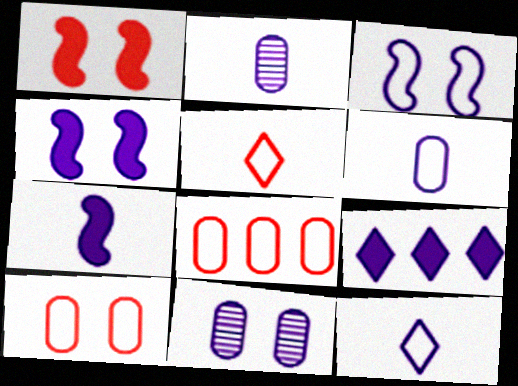[[2, 3, 9], 
[2, 7, 12]]